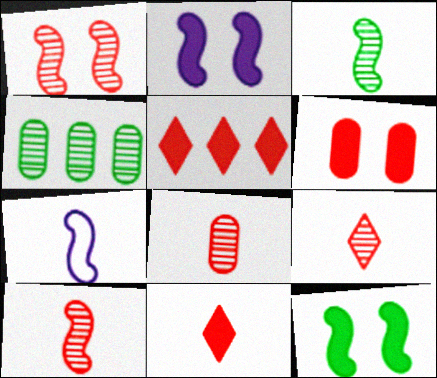[[8, 9, 10]]